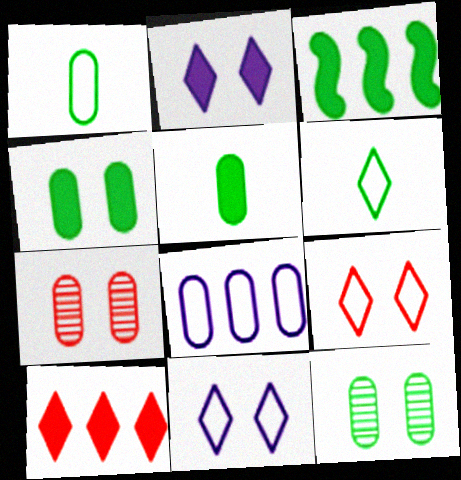[[3, 6, 12], 
[5, 7, 8]]